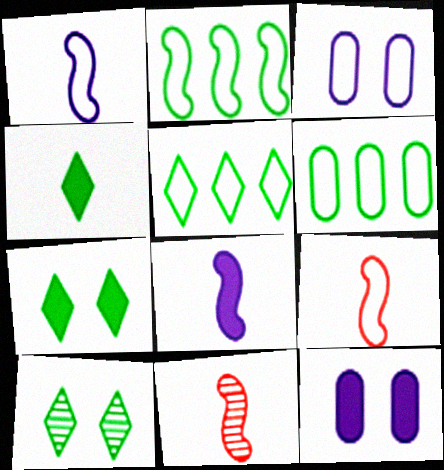[[2, 5, 6], 
[3, 5, 9], 
[4, 5, 10], 
[5, 11, 12]]